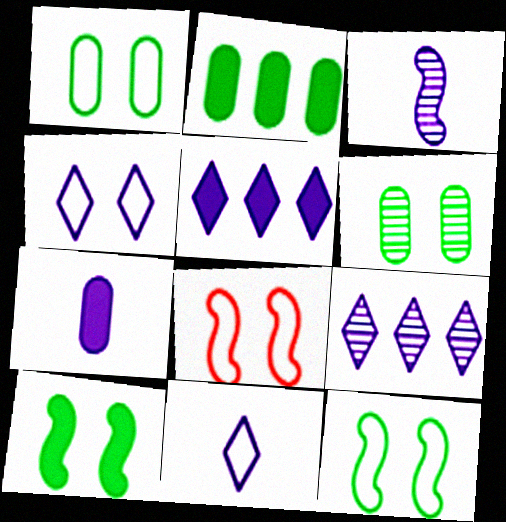[[1, 4, 8], 
[3, 7, 11]]